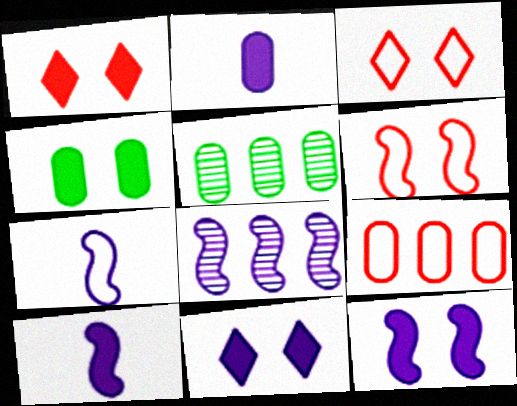[[1, 4, 12], 
[1, 5, 7], 
[3, 5, 10], 
[7, 8, 12]]